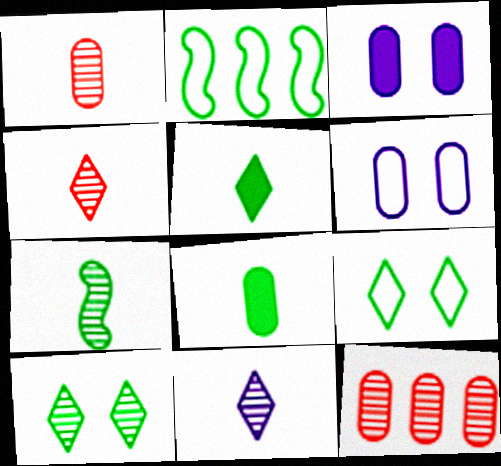[[1, 7, 11], 
[2, 3, 4], 
[2, 8, 10], 
[6, 8, 12]]